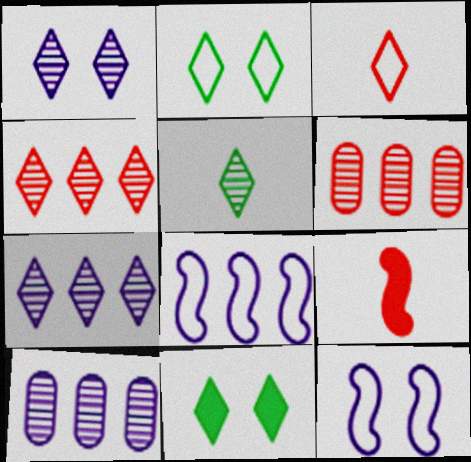[[1, 4, 5], 
[2, 9, 10], 
[3, 7, 11]]